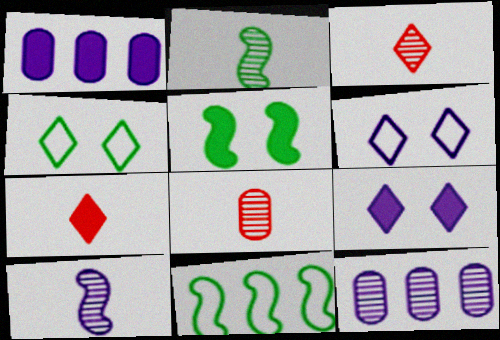[[1, 5, 7], 
[1, 6, 10], 
[2, 5, 11], 
[8, 9, 11]]